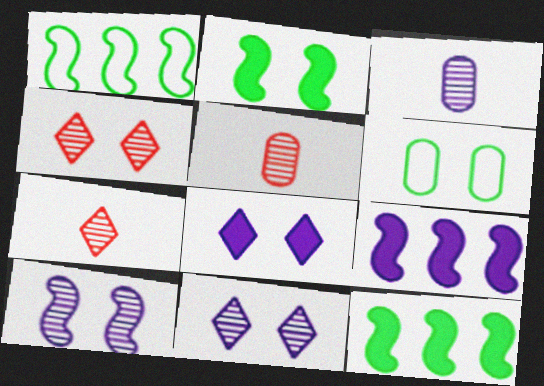[[1, 5, 8], 
[6, 7, 9]]